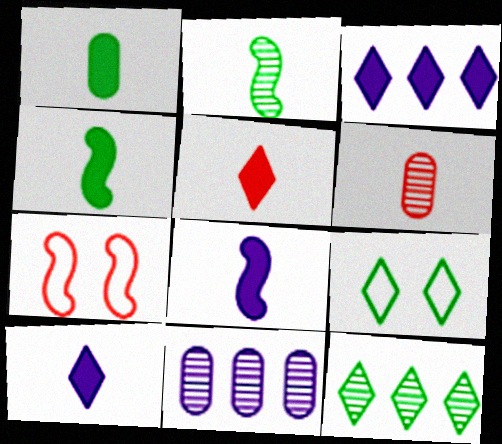[[1, 5, 8]]